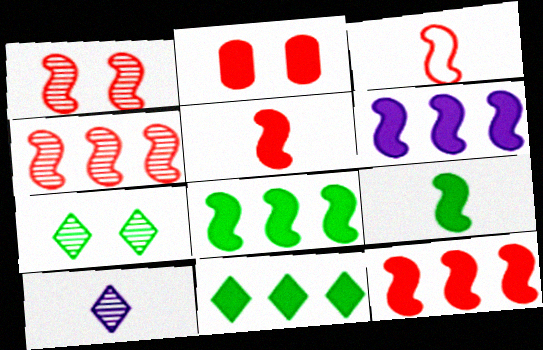[[1, 3, 12], 
[6, 8, 12]]